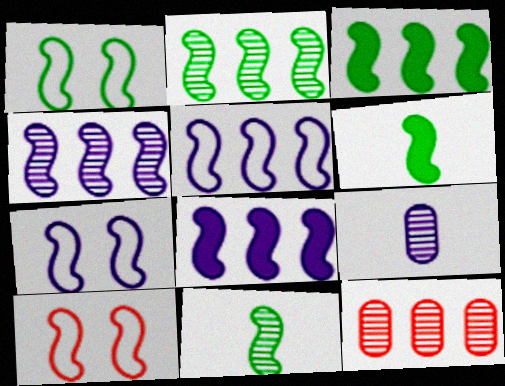[[1, 2, 6], 
[1, 3, 11], 
[1, 7, 10], 
[4, 5, 8], 
[4, 6, 10], 
[8, 10, 11]]